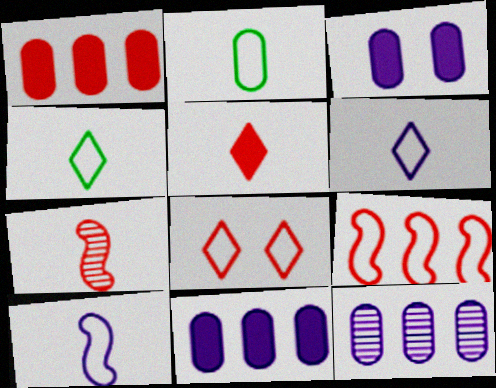[[1, 7, 8]]